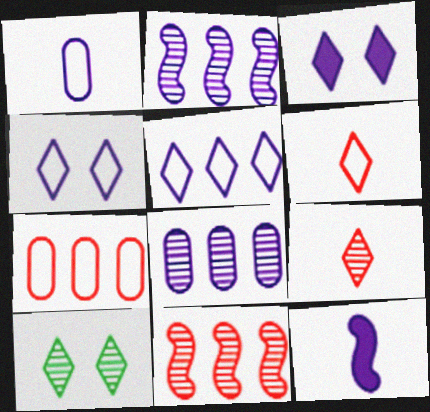[[1, 2, 3], 
[4, 8, 12], 
[7, 10, 12]]